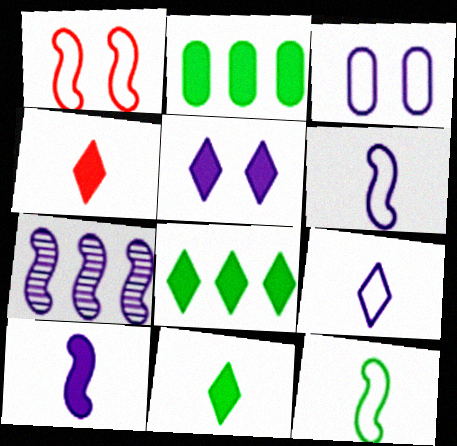[[4, 5, 8]]